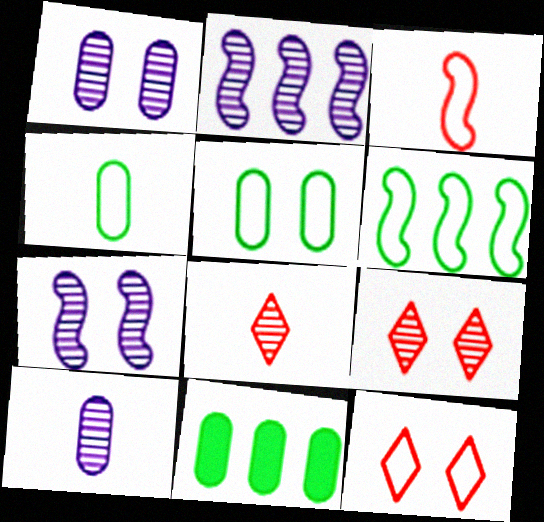[]